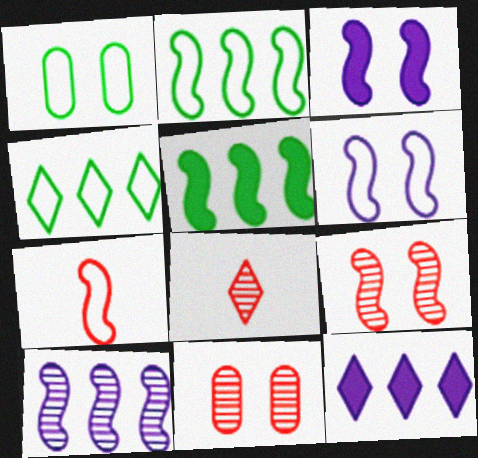[[2, 6, 7]]